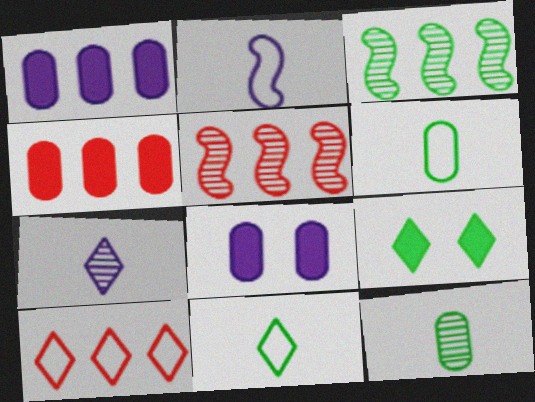[[1, 3, 10], 
[3, 6, 9], 
[4, 5, 10], 
[5, 8, 11], 
[7, 9, 10]]